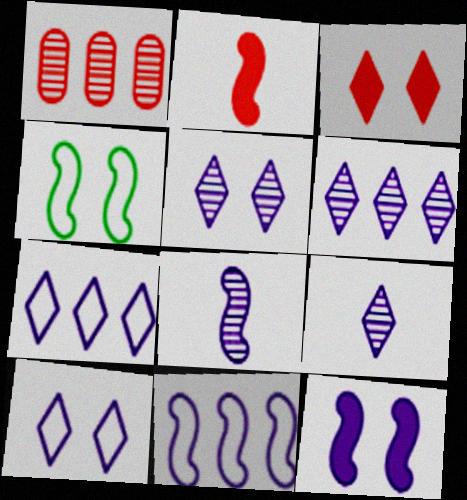[[5, 6, 9], 
[8, 11, 12]]